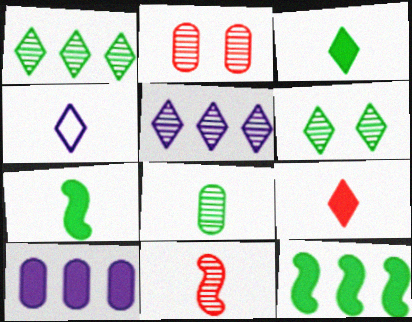[[2, 4, 12]]